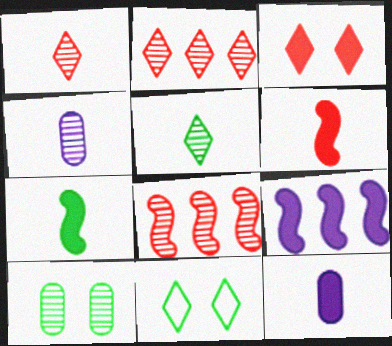[[8, 11, 12]]